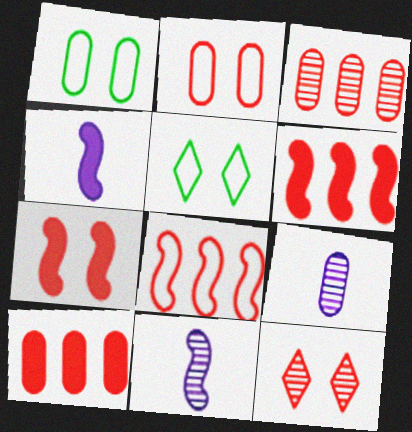[[1, 9, 10], 
[2, 7, 12], 
[3, 4, 5], 
[5, 6, 9], 
[5, 10, 11]]